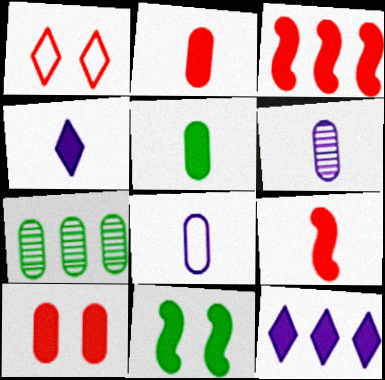[[2, 11, 12], 
[4, 5, 9], 
[7, 8, 10]]